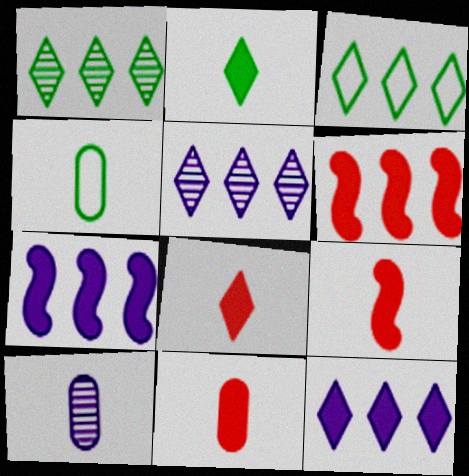[[4, 10, 11], 
[8, 9, 11]]